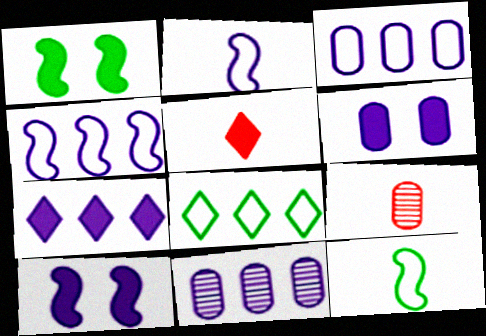[[4, 7, 11], 
[8, 9, 10]]